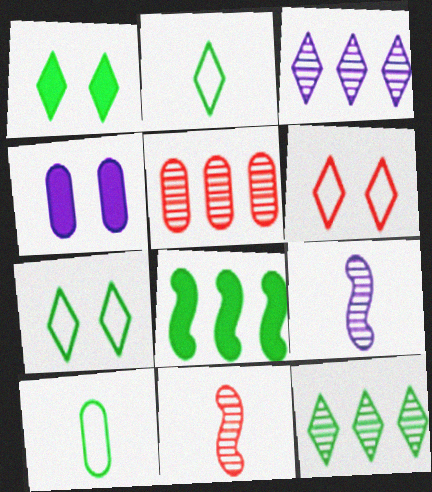[[1, 2, 12], 
[4, 5, 10]]